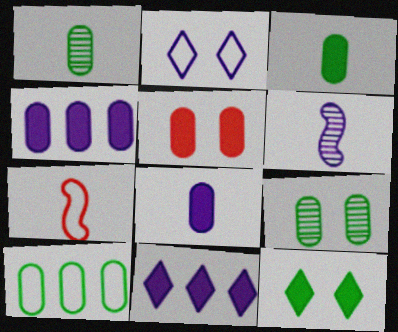[[2, 4, 6], 
[2, 7, 10], 
[3, 4, 5], 
[3, 9, 10], 
[7, 9, 11]]